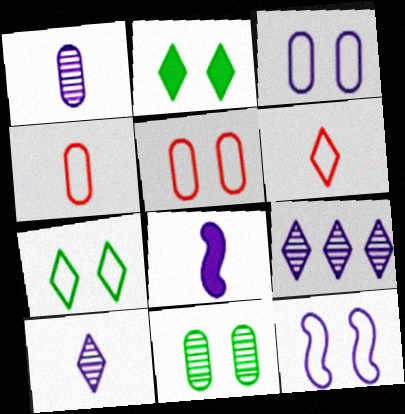[[2, 6, 9], 
[3, 8, 9], 
[5, 7, 12]]